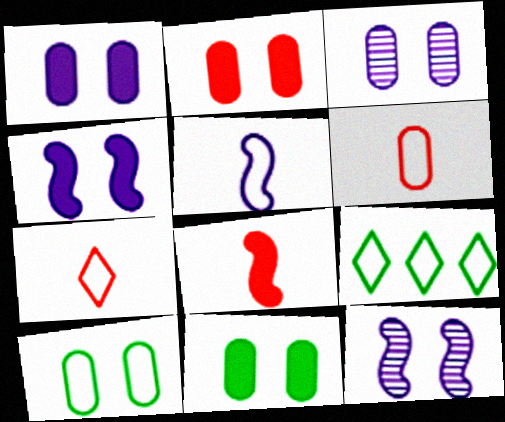[[1, 2, 11], 
[2, 3, 10], 
[3, 8, 9]]